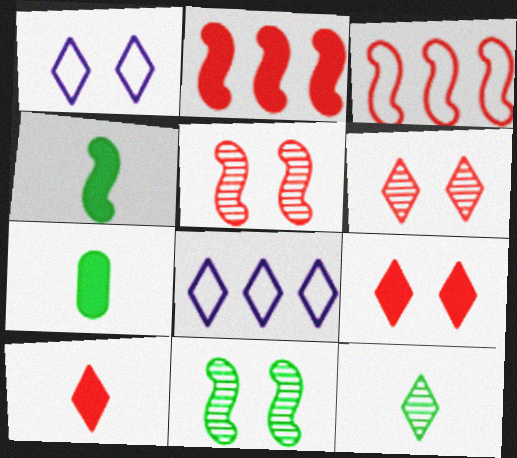[[5, 7, 8], 
[8, 9, 12]]